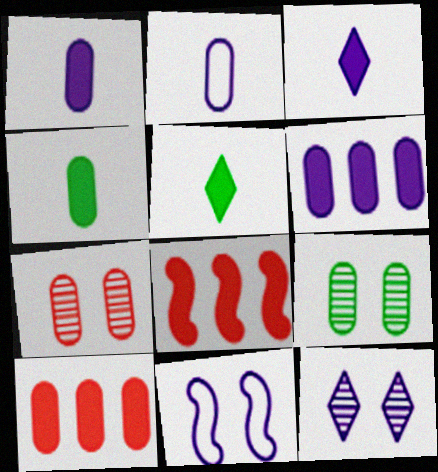[[2, 9, 10]]